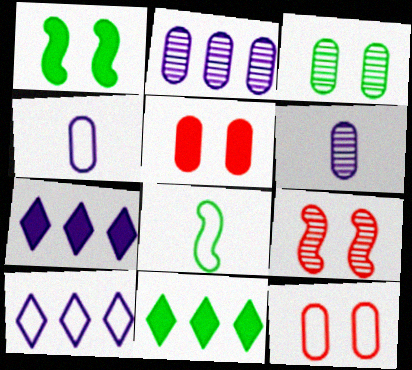[[3, 8, 11], 
[4, 9, 11], 
[8, 10, 12]]